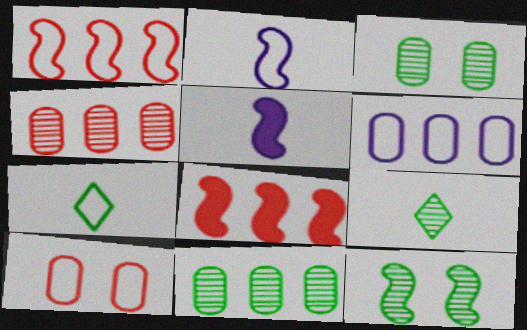[[1, 5, 12], 
[2, 8, 12], 
[9, 11, 12]]